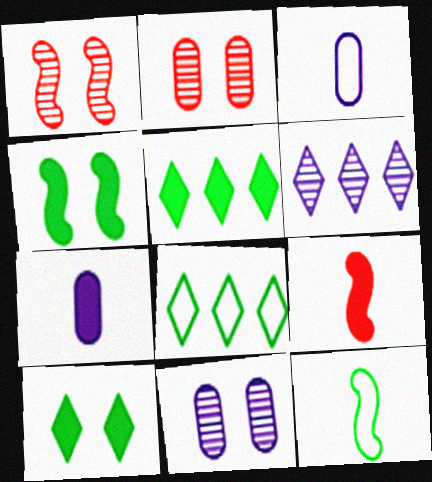[[1, 3, 5], 
[1, 7, 8], 
[8, 9, 11]]